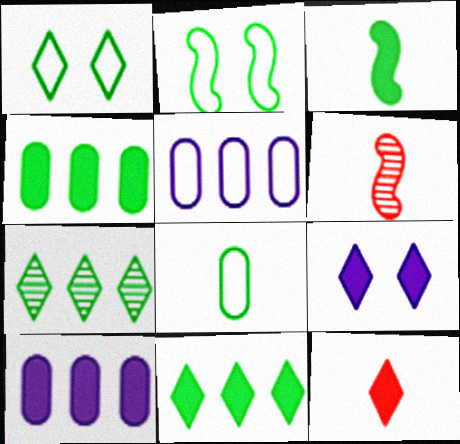[[1, 6, 10], 
[9, 11, 12]]